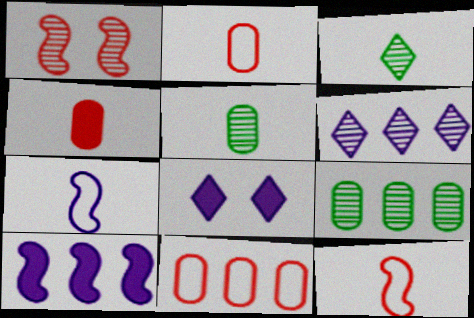[[1, 5, 6], 
[3, 4, 7], 
[8, 9, 12]]